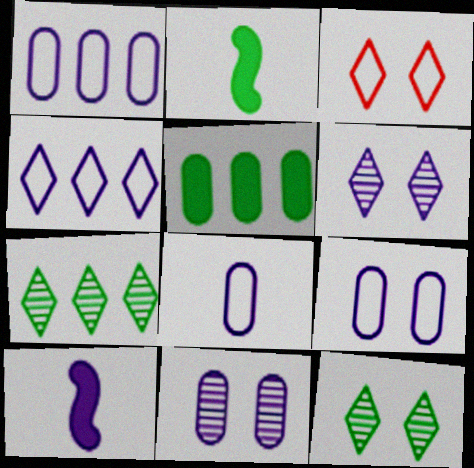[[1, 6, 10], 
[1, 8, 9], 
[4, 10, 11]]